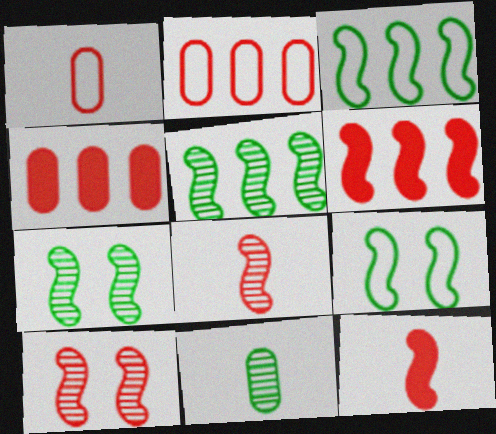[]